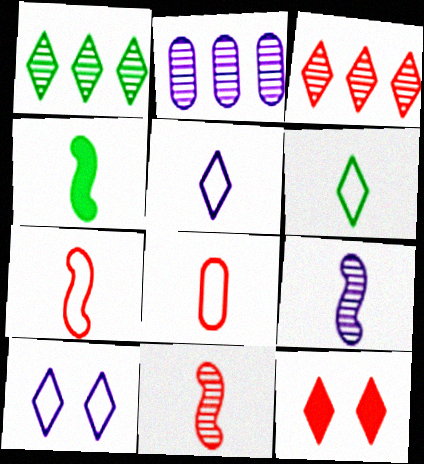[[1, 5, 12], 
[4, 7, 9]]